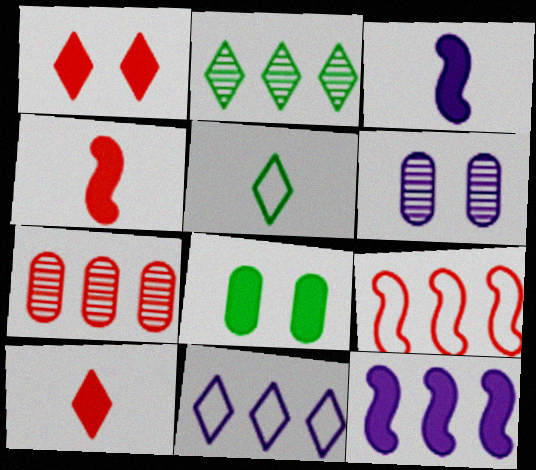[[3, 6, 11], 
[8, 10, 12]]